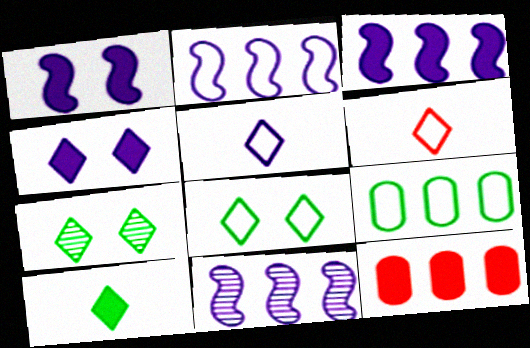[[1, 10, 12], 
[2, 3, 11]]